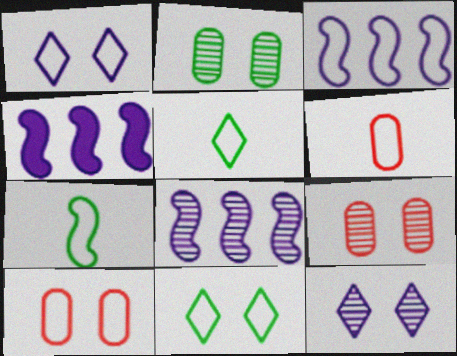[[3, 4, 8], 
[3, 5, 10], 
[3, 6, 11], 
[4, 5, 9]]